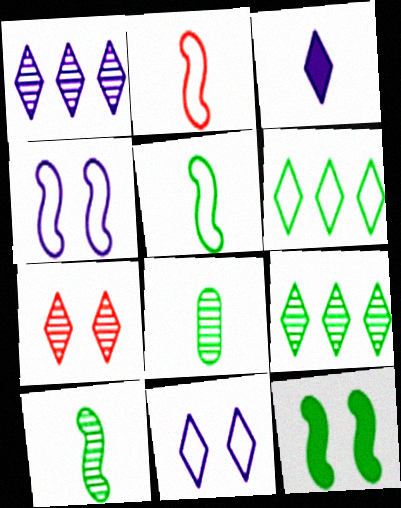[[1, 3, 11], 
[2, 3, 8], 
[3, 6, 7], 
[6, 8, 12]]